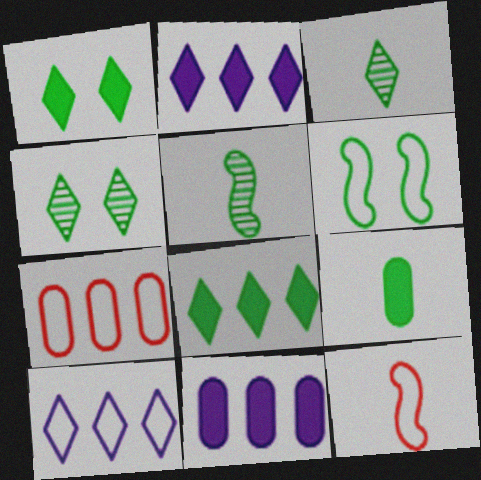[[4, 11, 12]]